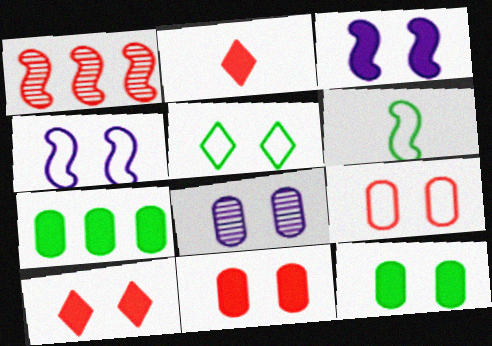[[1, 2, 9], 
[1, 3, 6], 
[2, 3, 7], 
[3, 10, 12], 
[4, 5, 9], 
[8, 9, 12]]